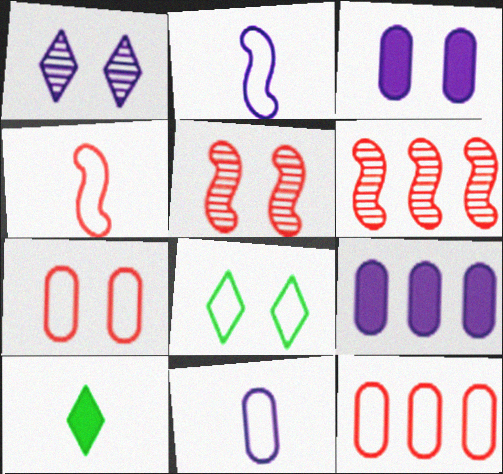[[1, 2, 9], 
[2, 8, 12], 
[3, 5, 8]]